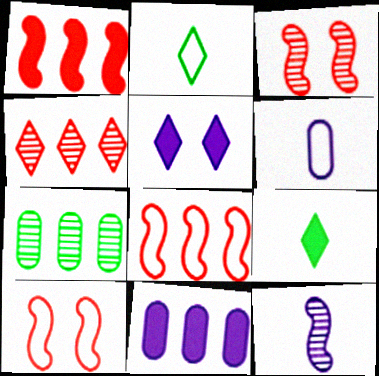[[2, 3, 11], 
[2, 4, 5]]